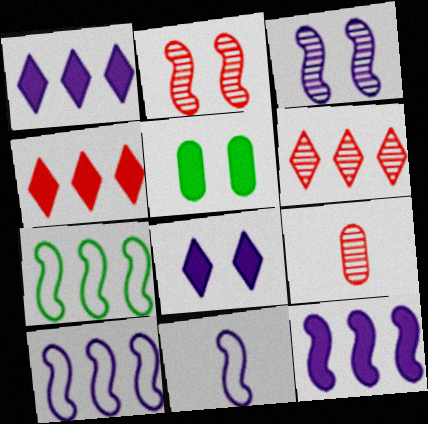[[2, 6, 9], 
[3, 11, 12], 
[5, 6, 11], 
[7, 8, 9]]